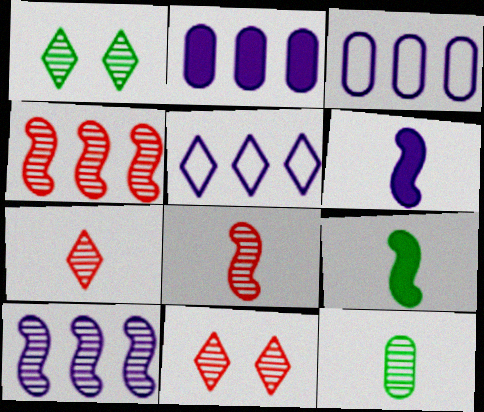[[2, 5, 10], 
[3, 9, 11], 
[10, 11, 12]]